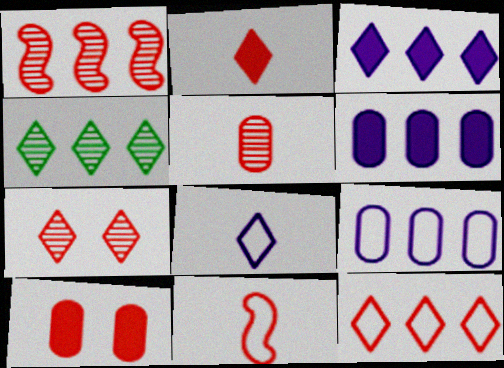[[1, 5, 7], 
[2, 5, 11], 
[2, 7, 12], 
[3, 4, 12]]